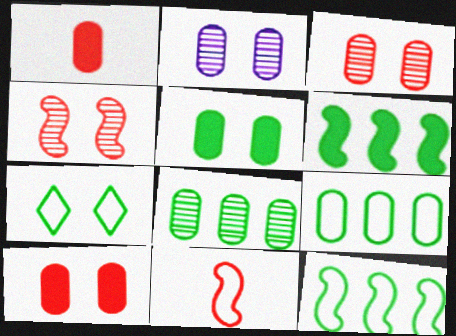[[1, 2, 9]]